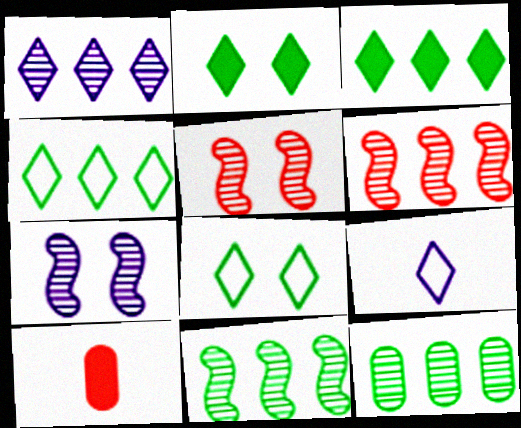[[1, 6, 12], 
[4, 7, 10]]